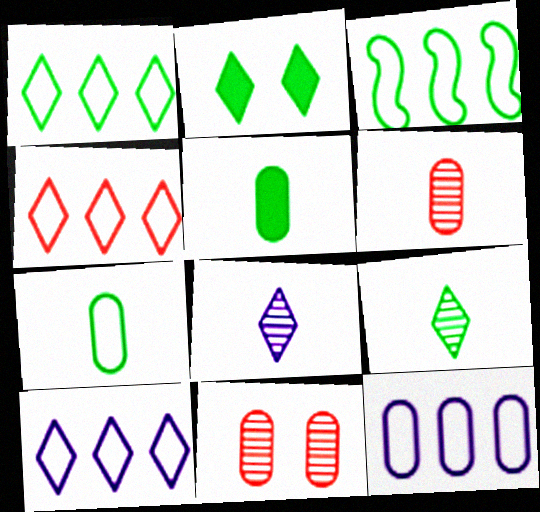[[1, 2, 9], 
[1, 4, 10], 
[2, 4, 8], 
[3, 4, 12], 
[5, 11, 12]]